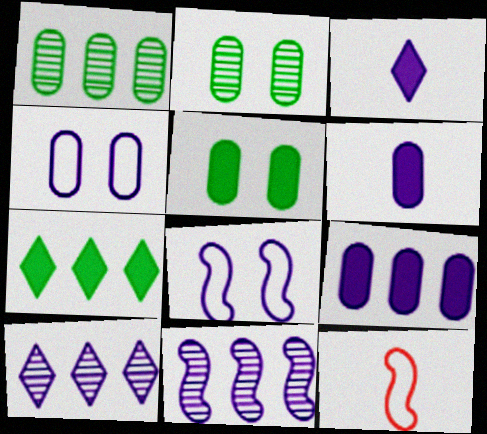[[3, 4, 11], 
[5, 10, 12], 
[6, 8, 10]]